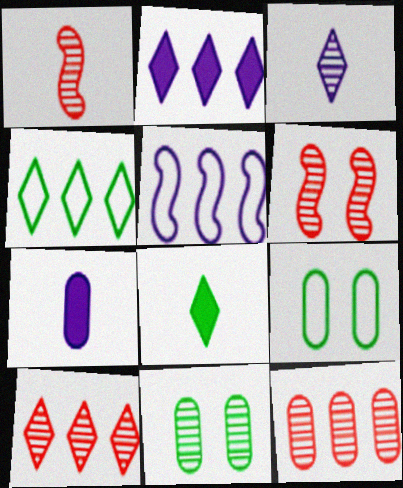[[1, 2, 9], 
[2, 4, 10], 
[4, 6, 7], 
[7, 9, 12]]